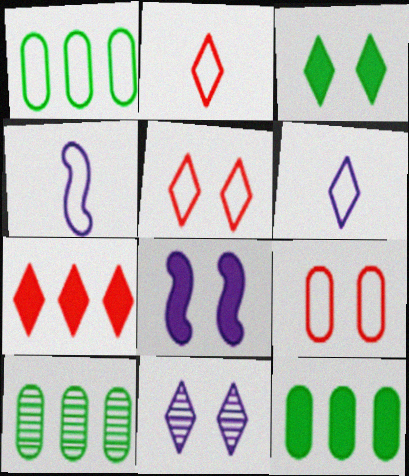[[1, 4, 5], 
[1, 10, 12], 
[2, 8, 10], 
[3, 5, 11]]